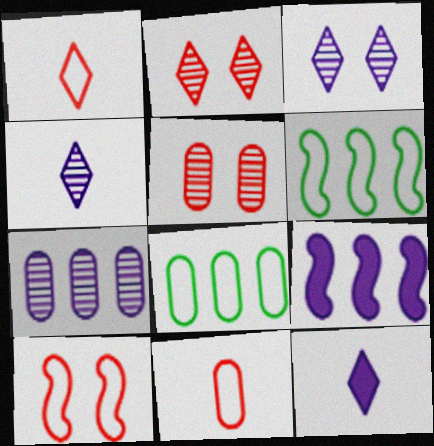[[5, 6, 12]]